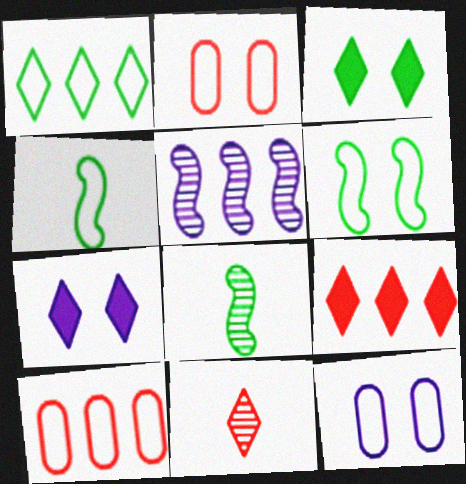[[1, 7, 11], 
[7, 8, 10], 
[8, 9, 12]]